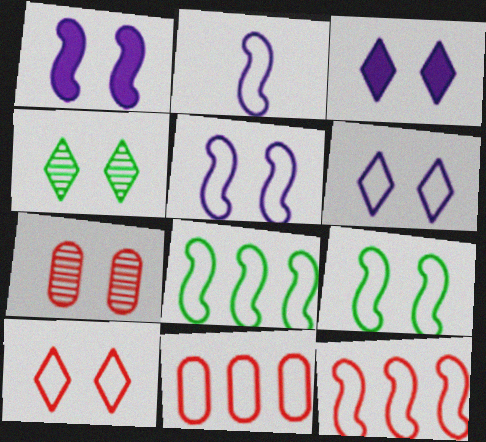[[2, 9, 12], 
[3, 4, 10], 
[3, 7, 9]]